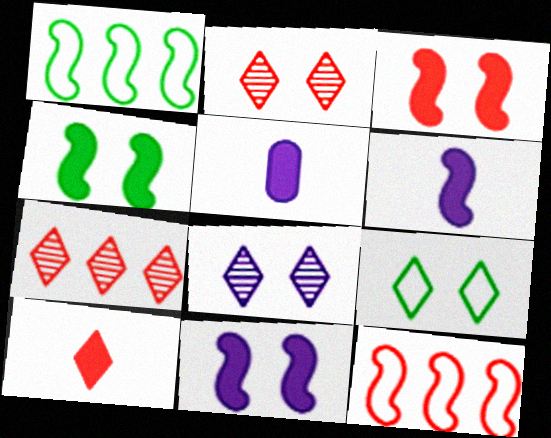[[1, 2, 5], 
[3, 4, 11]]